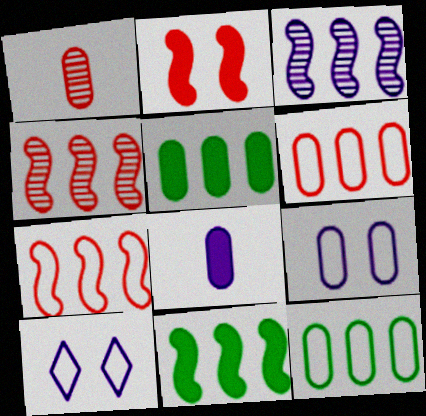[[1, 5, 9], 
[1, 10, 11], 
[3, 7, 11], 
[3, 8, 10]]